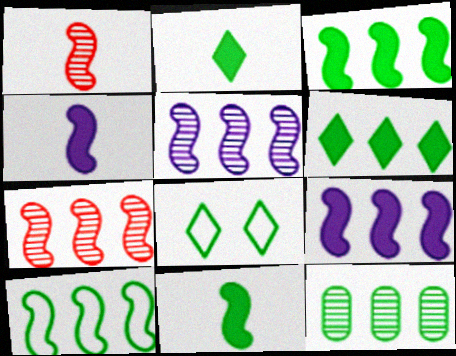[[6, 10, 12], 
[7, 9, 10], 
[8, 11, 12]]